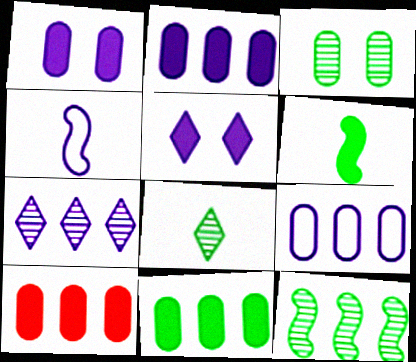[[1, 4, 7], 
[2, 10, 11], 
[3, 8, 12], 
[5, 6, 10]]